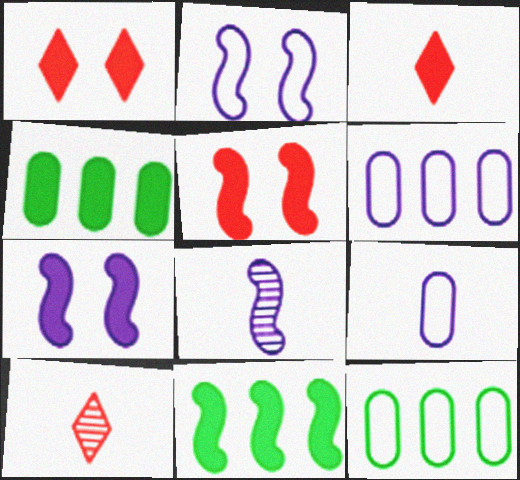[[1, 8, 12], 
[2, 4, 10], 
[3, 4, 7], 
[7, 10, 12]]